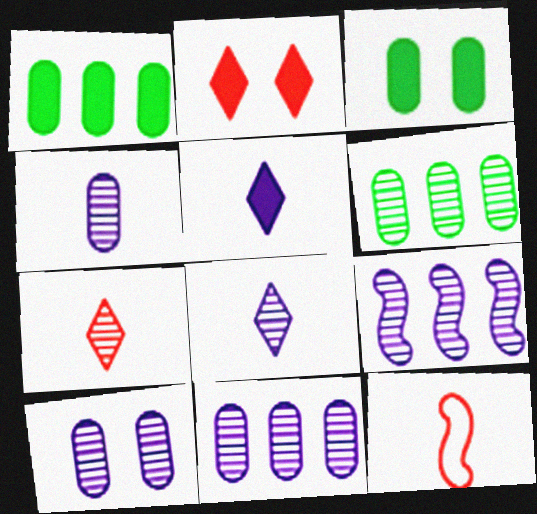[[4, 10, 11], 
[8, 9, 10]]